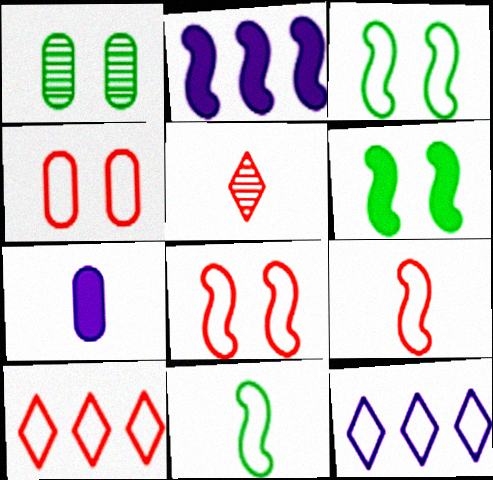[[4, 9, 10], 
[4, 11, 12], 
[5, 7, 11]]